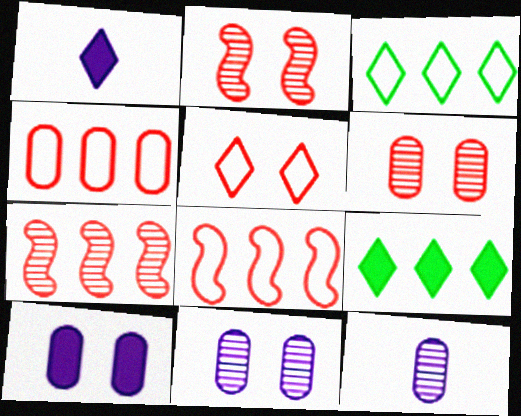[]